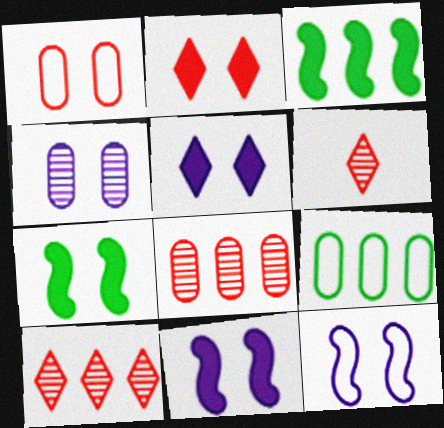[[4, 5, 12], 
[6, 9, 11]]